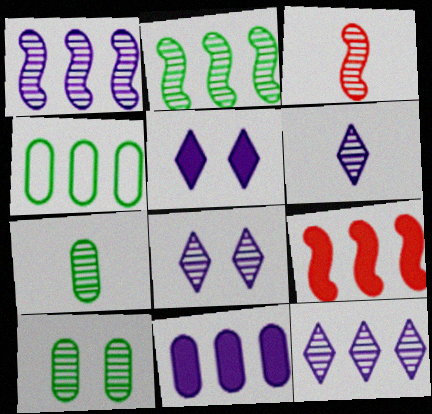[[3, 4, 5], 
[3, 6, 7], 
[3, 10, 12], 
[4, 9, 12], 
[6, 8, 12]]